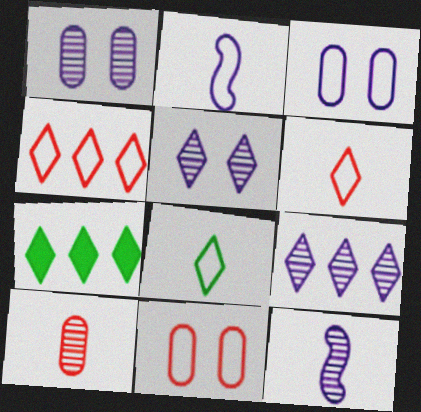[[1, 9, 12], 
[4, 7, 9], 
[5, 6, 7], 
[7, 11, 12]]